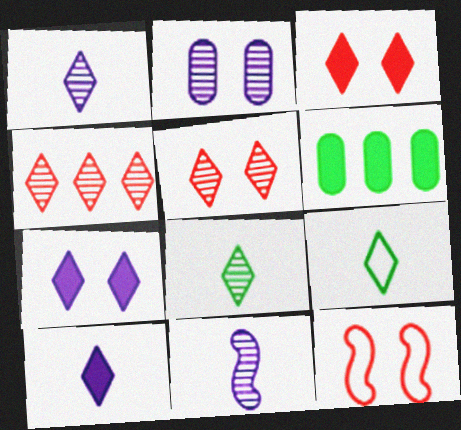[[1, 6, 12], 
[4, 7, 9]]